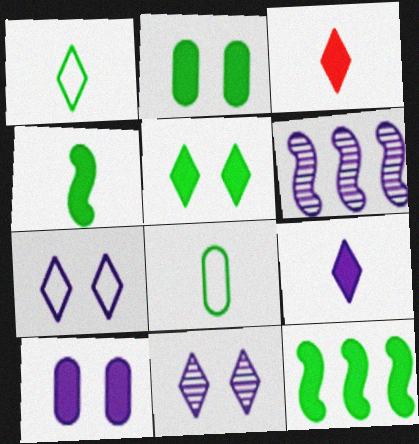[[3, 10, 12]]